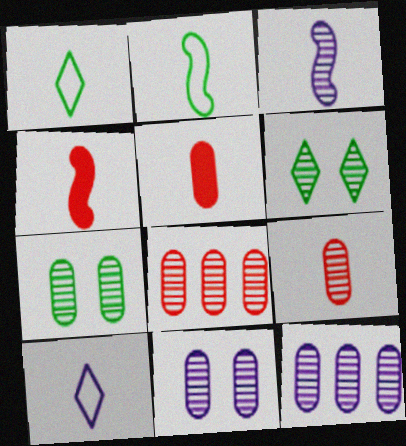[[1, 3, 5], 
[2, 3, 4], 
[3, 6, 8], 
[7, 9, 12]]